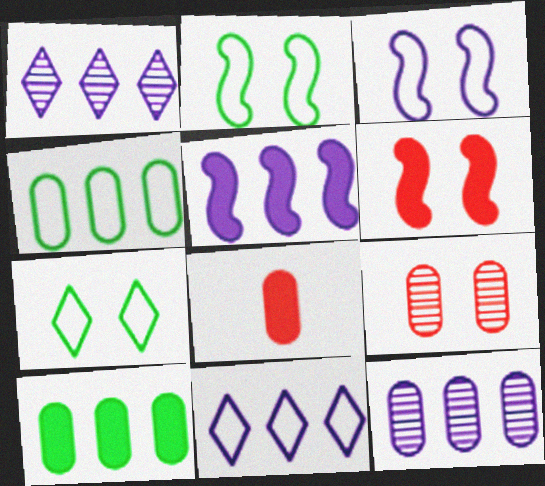[[1, 2, 8], 
[5, 11, 12]]